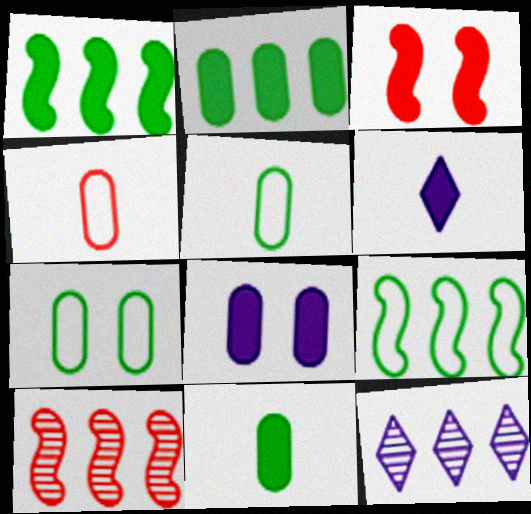[[2, 3, 6], 
[3, 5, 12], 
[6, 7, 10]]